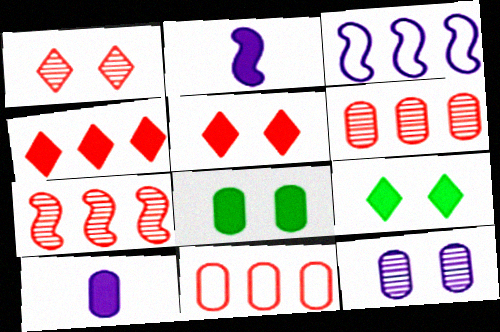[[2, 4, 8], 
[4, 7, 11]]